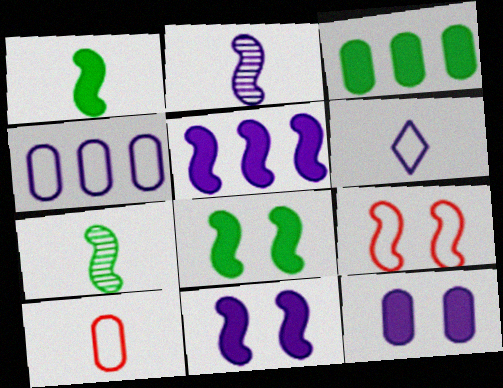[[5, 7, 9]]